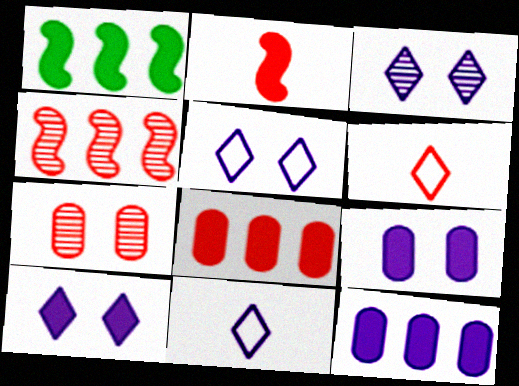[[1, 7, 11], 
[3, 5, 10]]